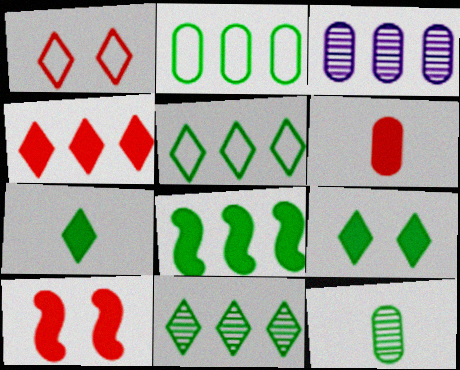[[2, 8, 11], 
[4, 6, 10]]